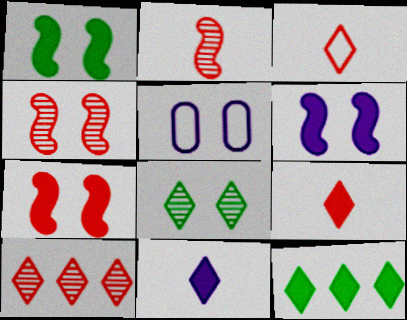[[1, 6, 7], 
[2, 5, 12], 
[5, 7, 8]]